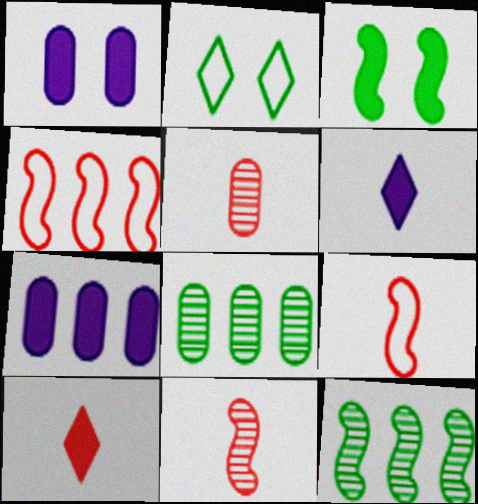[[2, 7, 11], 
[3, 7, 10], 
[5, 9, 10]]